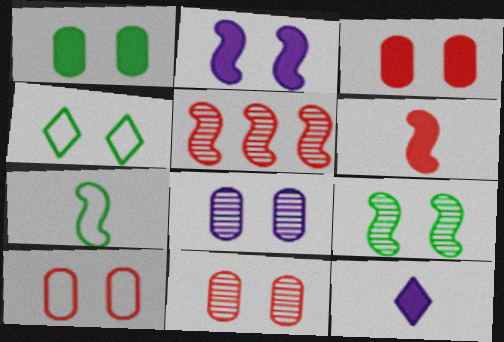[[1, 4, 9], 
[1, 8, 10], 
[2, 4, 11], 
[2, 5, 7], 
[3, 10, 11]]